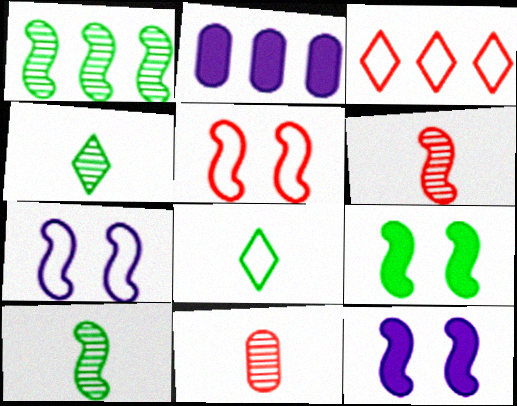[[1, 2, 3], 
[2, 4, 5]]